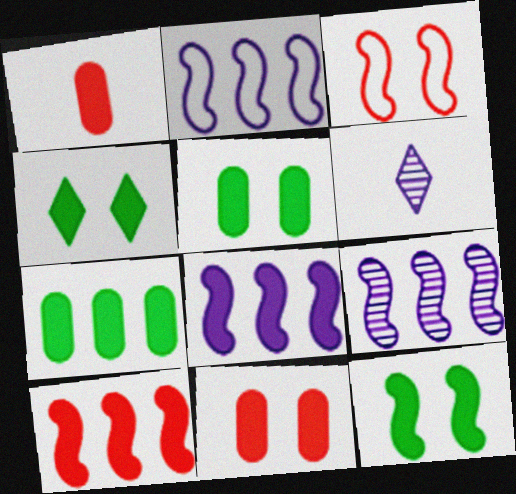[[1, 4, 8], 
[2, 8, 9], 
[3, 6, 7], 
[4, 5, 12]]